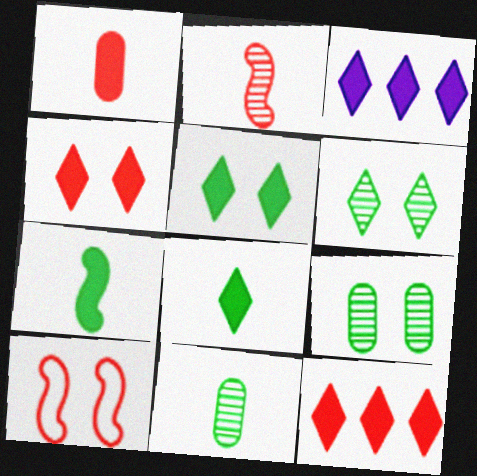[[3, 4, 8], 
[3, 10, 11]]